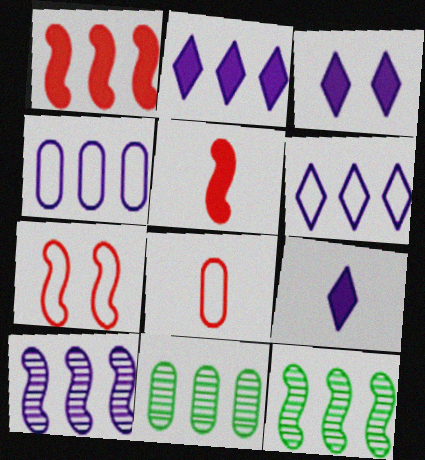[[1, 6, 11], 
[2, 3, 9], 
[2, 4, 10], 
[3, 8, 12], 
[7, 9, 11]]